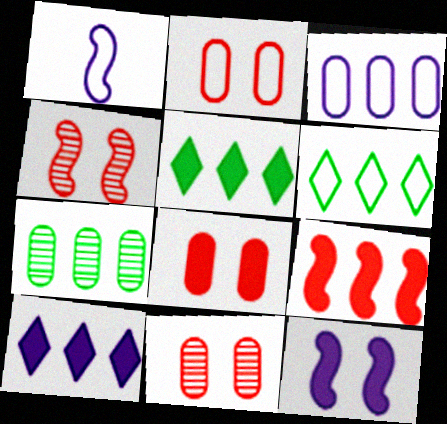[[1, 2, 6], 
[1, 5, 11], 
[2, 8, 11]]